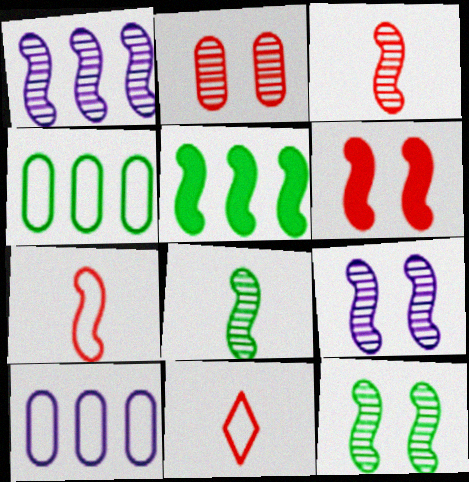[[1, 3, 12], 
[5, 7, 9]]